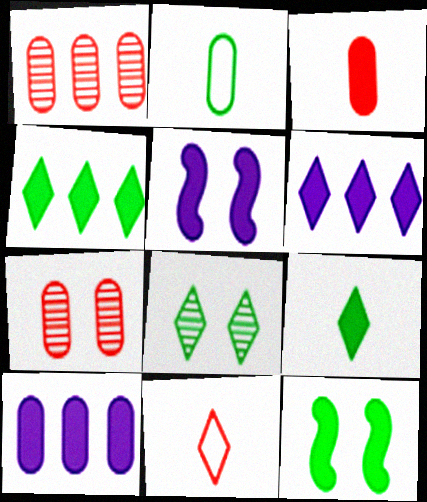[[2, 7, 10], 
[3, 4, 5], 
[3, 6, 12], 
[6, 8, 11]]